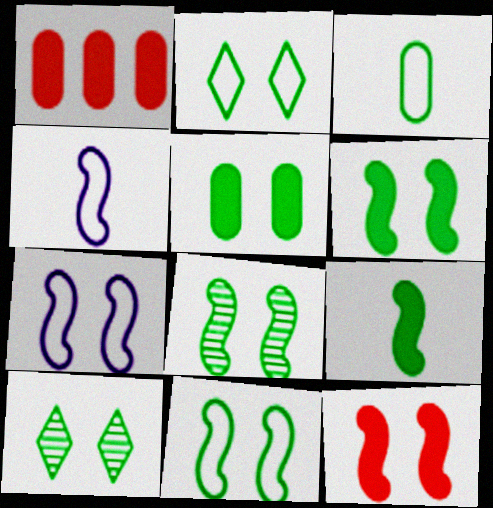[[1, 4, 10], 
[2, 5, 8], 
[5, 10, 11], 
[6, 8, 11], 
[7, 8, 12]]